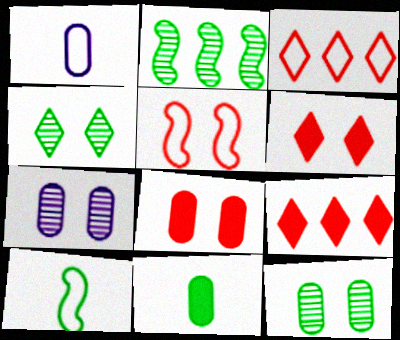[[1, 2, 6], 
[7, 9, 10]]